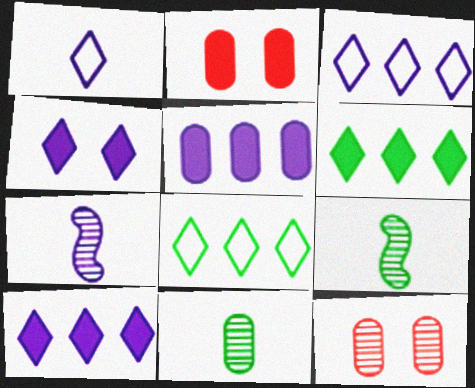[[2, 3, 9], 
[2, 7, 8]]